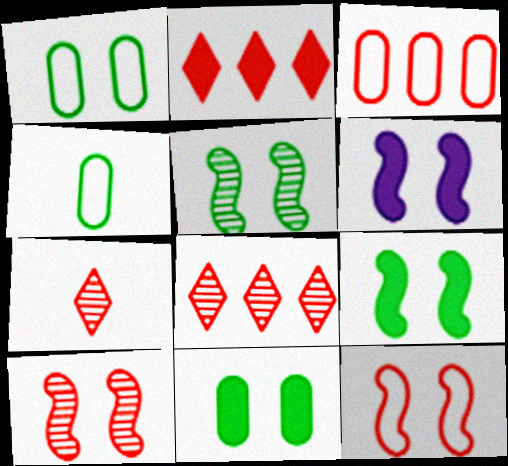[[4, 6, 8], 
[5, 6, 12]]